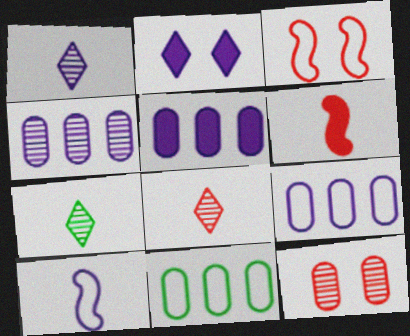[[1, 7, 8], 
[2, 4, 10], 
[3, 5, 7], 
[4, 5, 9]]